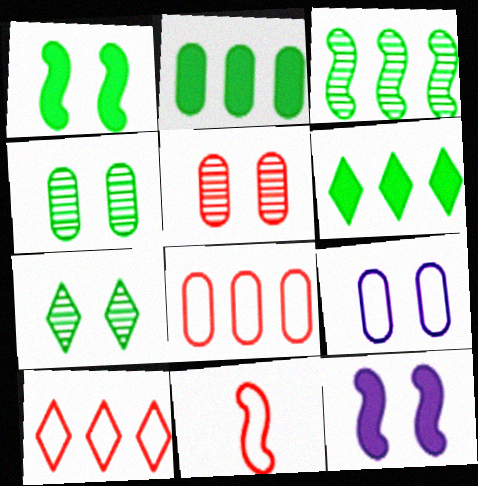[[3, 11, 12]]